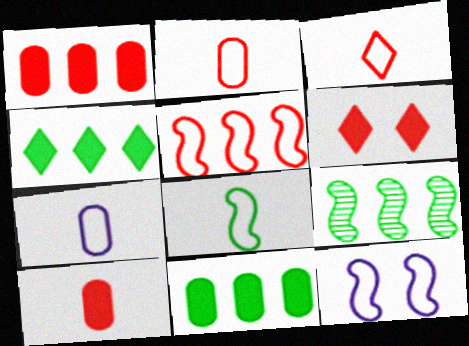[[3, 7, 8], 
[5, 8, 12], 
[6, 7, 9]]